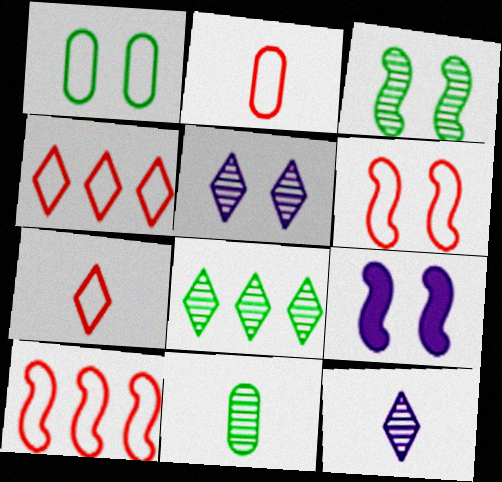[[2, 4, 6], 
[2, 8, 9], 
[3, 6, 9], 
[3, 8, 11], 
[4, 9, 11]]